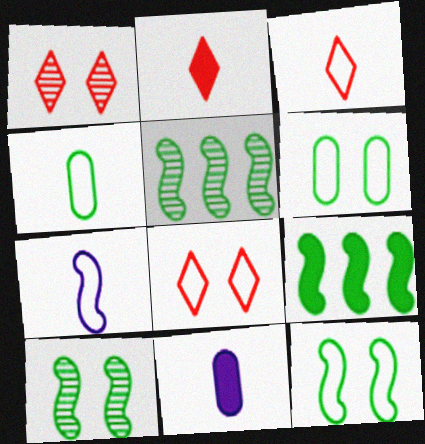[[3, 4, 7], 
[5, 8, 11]]